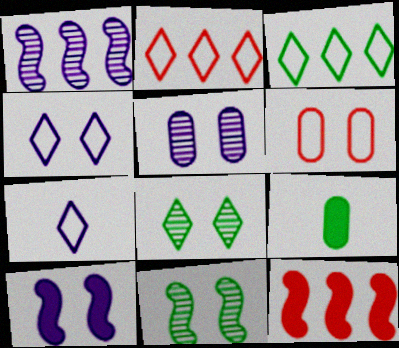[[3, 9, 11], 
[4, 5, 10], 
[6, 8, 10]]